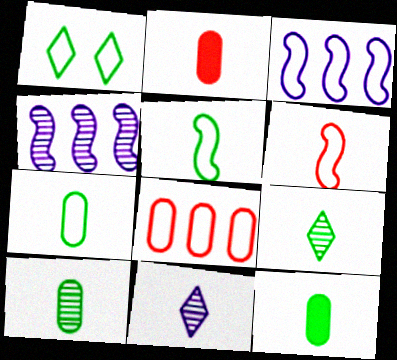[[1, 2, 4], 
[2, 5, 11], 
[5, 9, 12], 
[6, 11, 12], 
[7, 10, 12]]